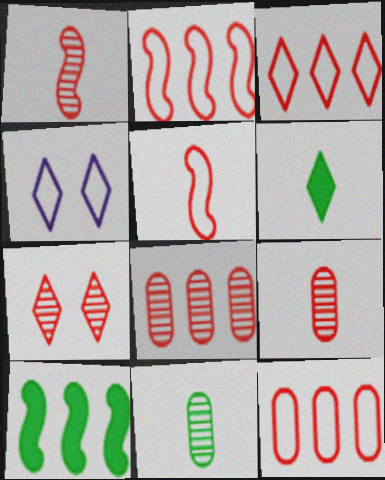[[1, 7, 8], 
[2, 3, 12], 
[4, 9, 10]]